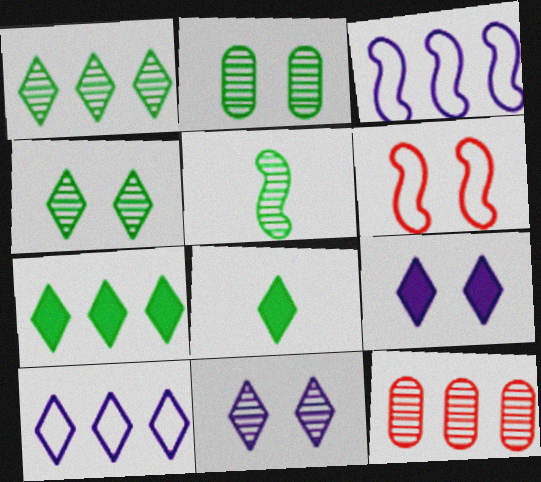[[1, 2, 5], 
[2, 6, 9], 
[3, 7, 12], 
[5, 11, 12]]